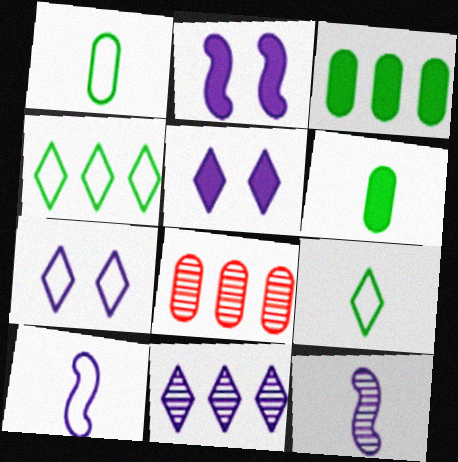[[2, 8, 9]]